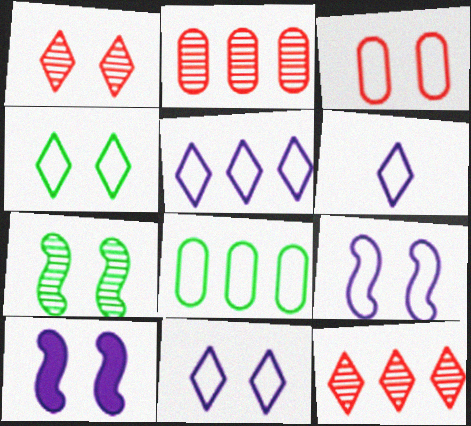[[3, 4, 9], 
[5, 6, 11]]